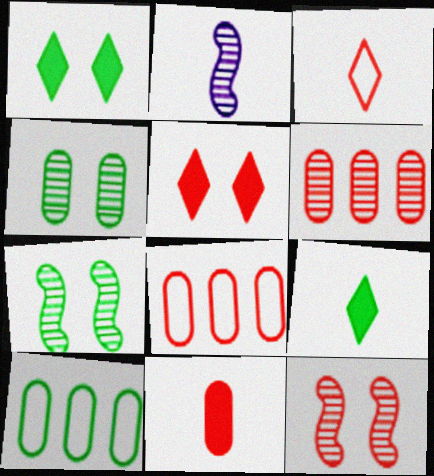[[1, 2, 8], 
[2, 5, 10], 
[7, 9, 10]]